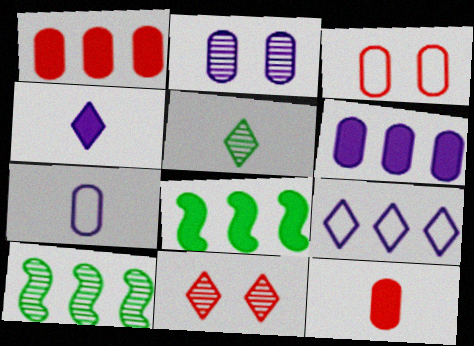[[1, 9, 10], 
[2, 6, 7], 
[3, 4, 10], 
[7, 8, 11]]